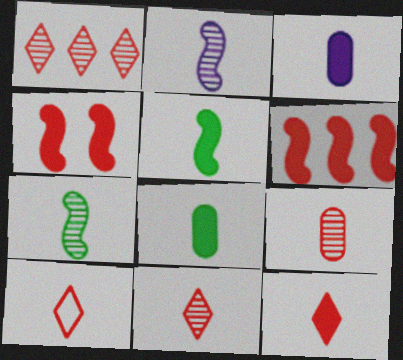[[2, 8, 10], 
[3, 5, 12], 
[3, 7, 10], 
[10, 11, 12]]